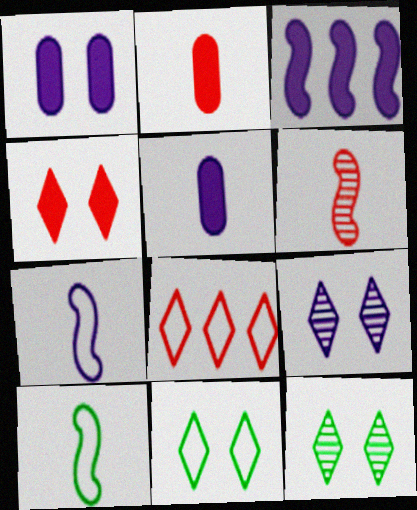[[4, 9, 11]]